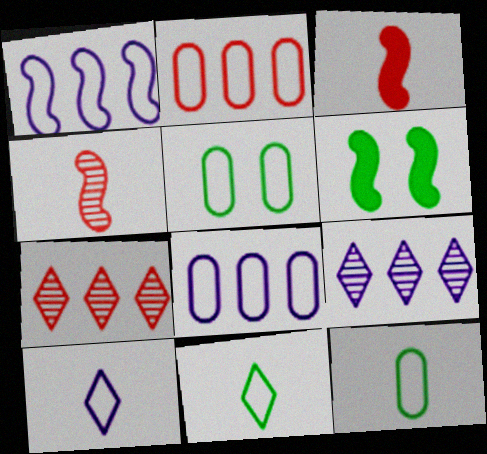[[1, 4, 6], 
[3, 5, 9]]